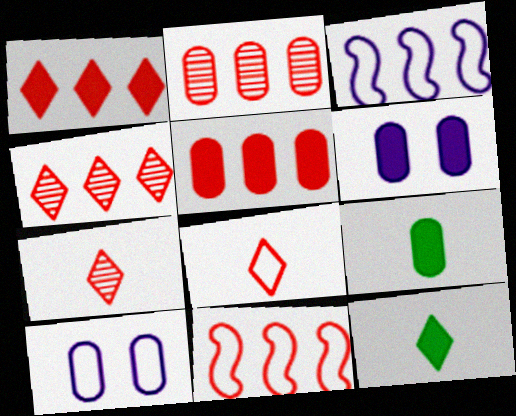[[1, 2, 11], 
[2, 9, 10], 
[4, 5, 11], 
[5, 6, 9]]